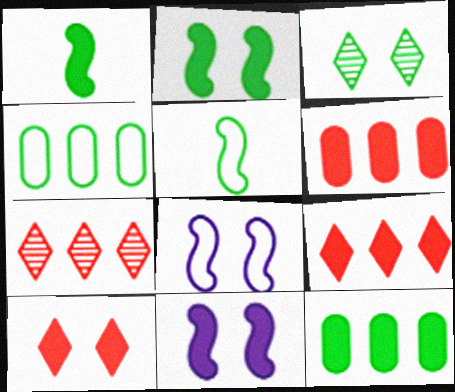[[1, 3, 4], 
[3, 5, 12]]